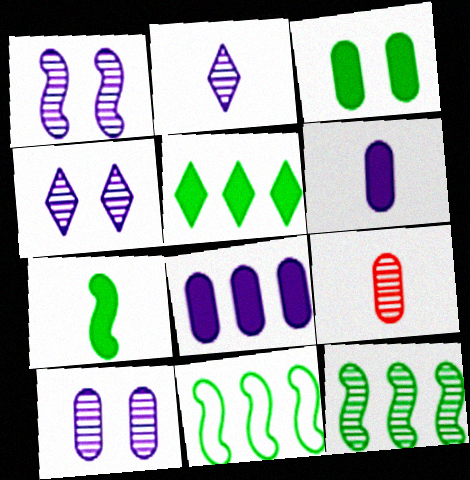[[1, 4, 10], 
[3, 5, 7], 
[4, 9, 12]]